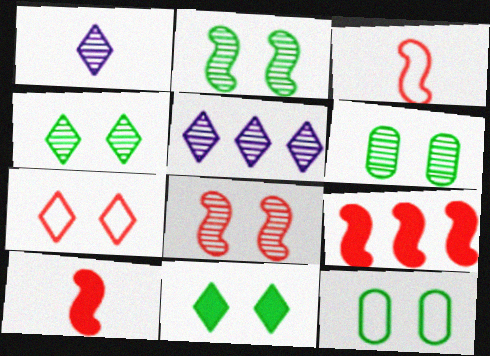[[1, 9, 12], 
[2, 4, 6], 
[2, 11, 12], 
[3, 8, 9], 
[5, 10, 12]]